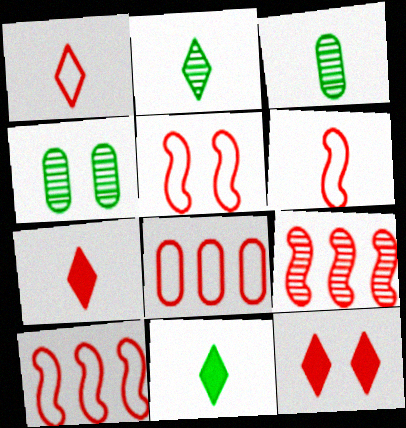[[1, 5, 8], 
[5, 6, 10]]